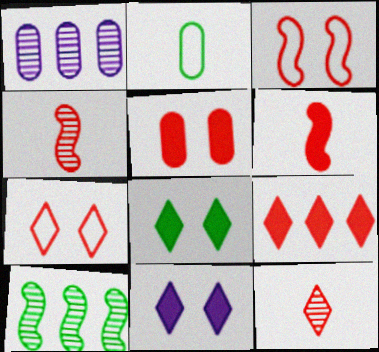[[1, 2, 5], 
[2, 8, 10], 
[5, 6, 9], 
[7, 9, 12]]